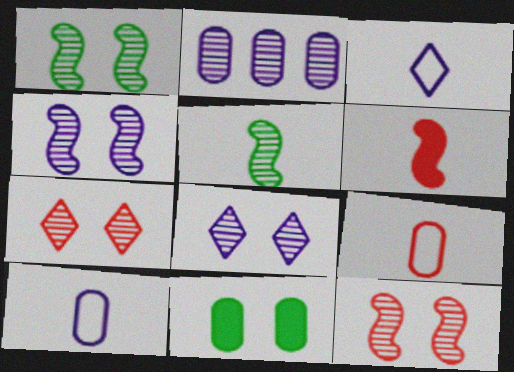[[1, 4, 12], 
[2, 5, 7], 
[2, 9, 11]]